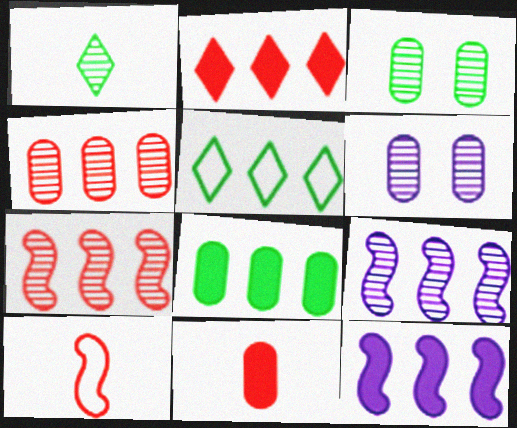[[1, 6, 7], 
[2, 8, 12], 
[4, 5, 12]]